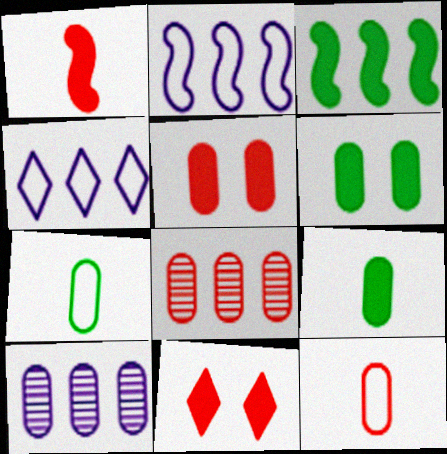[[3, 4, 8], 
[5, 7, 10], 
[5, 8, 12], 
[6, 10, 12]]